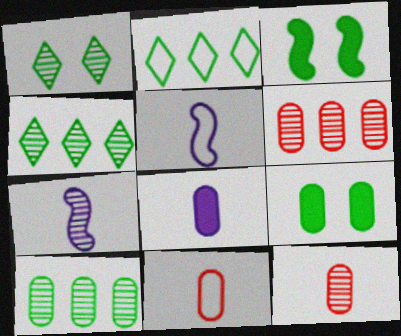[[1, 6, 7]]